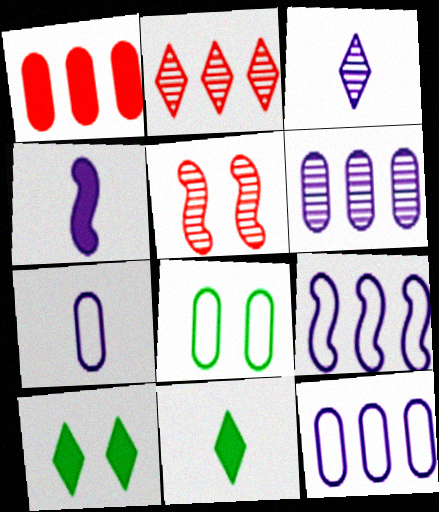[[1, 4, 10], 
[2, 4, 8], 
[3, 4, 7], 
[5, 11, 12]]